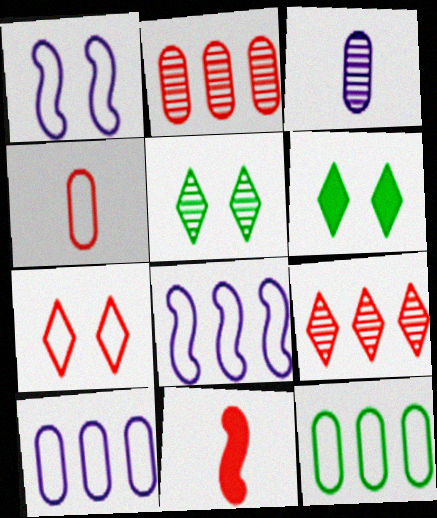[[2, 7, 11], 
[5, 10, 11]]